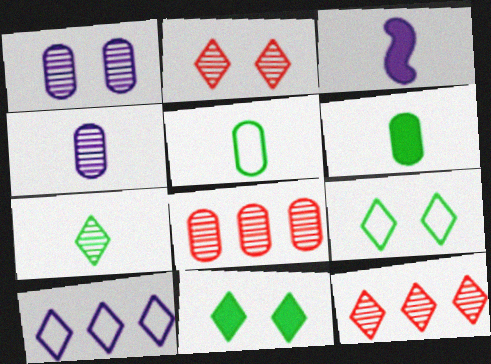[[1, 3, 10], 
[3, 8, 9]]